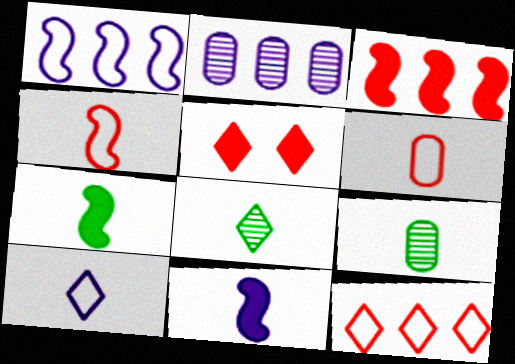[[1, 5, 9], 
[6, 8, 11]]